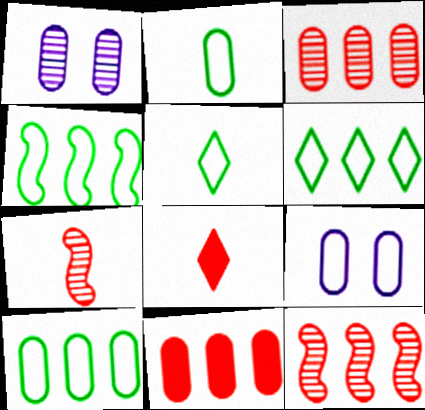[[1, 2, 11], 
[1, 4, 8], 
[4, 6, 10]]